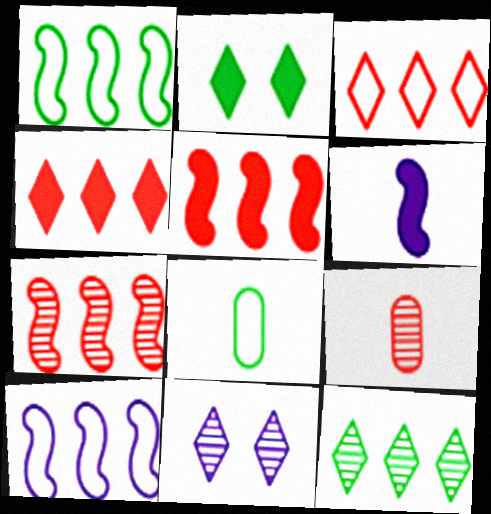[[2, 9, 10], 
[5, 8, 11]]